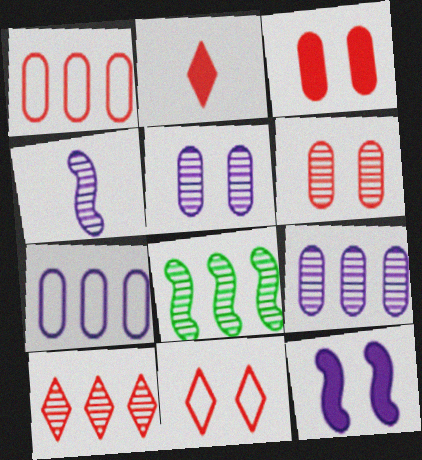[[2, 10, 11], 
[8, 9, 10]]